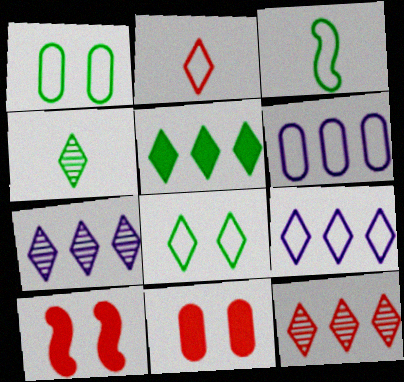[[2, 8, 9], 
[3, 7, 11], 
[4, 5, 8], 
[4, 6, 10], 
[5, 9, 12]]